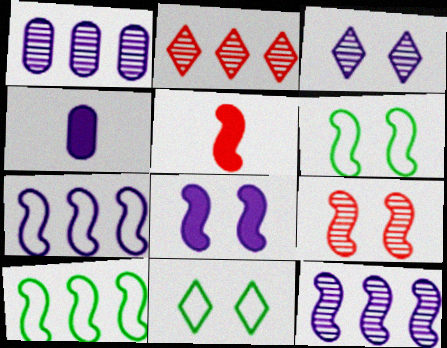[[1, 5, 11], 
[2, 4, 6], 
[3, 4, 7], 
[5, 6, 12], 
[6, 8, 9]]